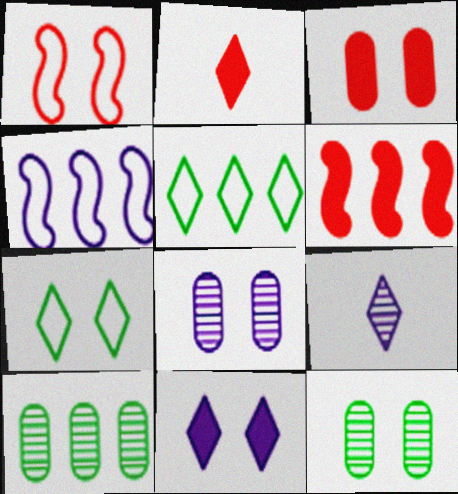[[1, 11, 12], 
[2, 3, 6], 
[2, 4, 12]]